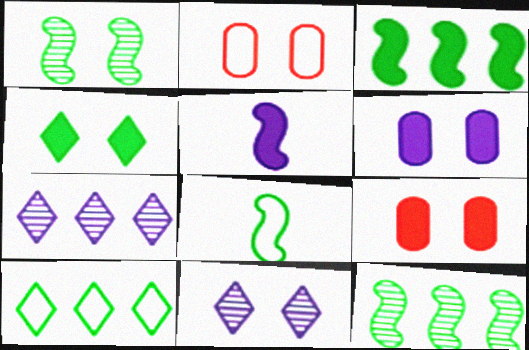[[1, 3, 8], 
[7, 8, 9]]